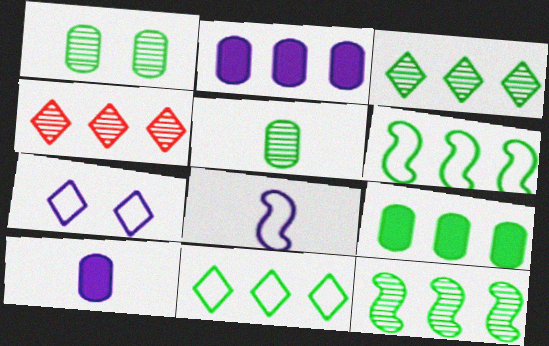[[2, 4, 6], 
[3, 6, 9], 
[9, 11, 12]]